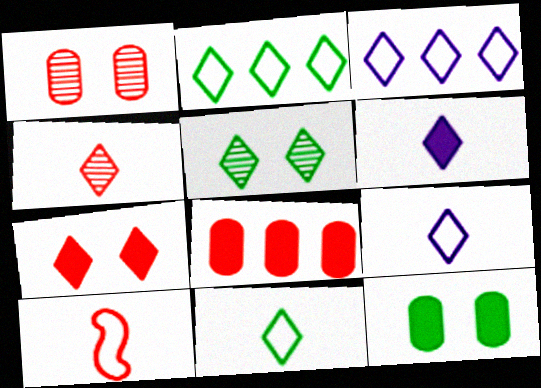[[4, 6, 11]]